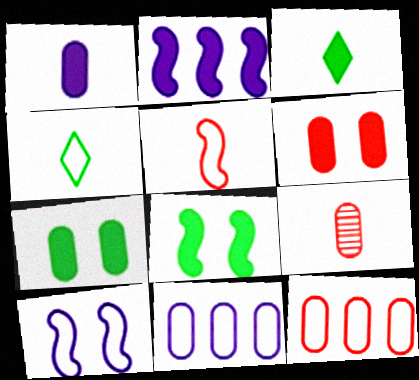[[2, 3, 6], 
[4, 10, 12], 
[6, 9, 12], 
[7, 9, 11]]